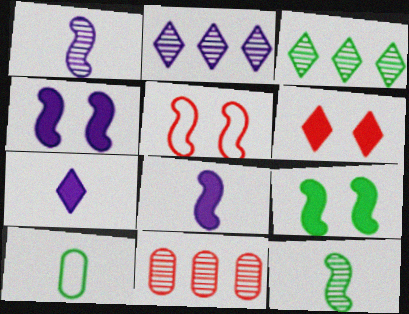[[3, 9, 10]]